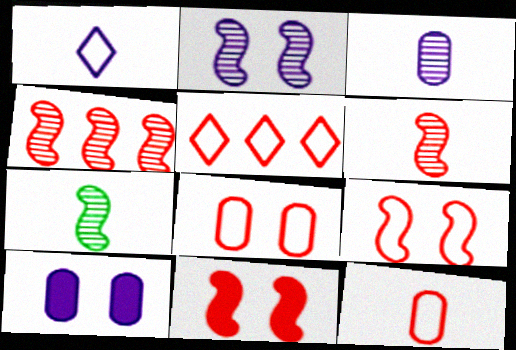[[2, 4, 7], 
[5, 7, 10], 
[5, 9, 12]]